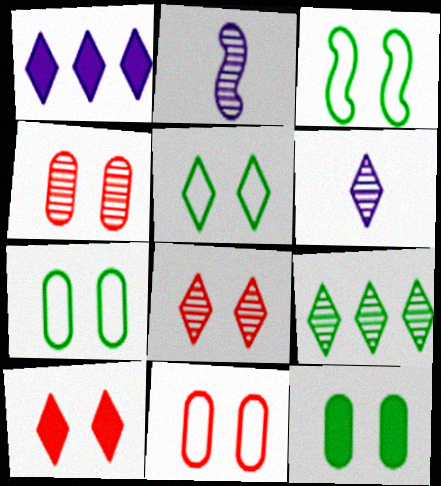[[2, 4, 9], 
[3, 5, 7], 
[6, 8, 9]]